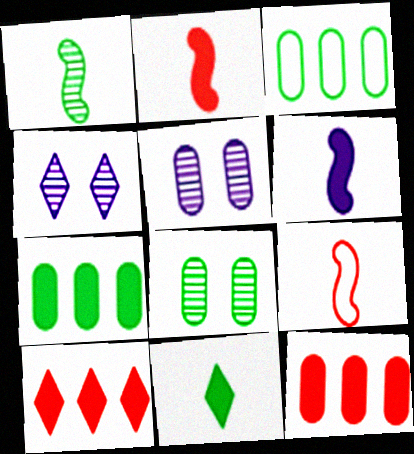[[1, 6, 9], 
[2, 3, 4], 
[4, 7, 9]]